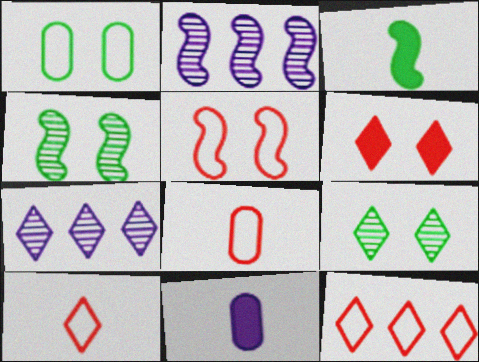[[2, 3, 5], 
[4, 11, 12], 
[5, 8, 12]]